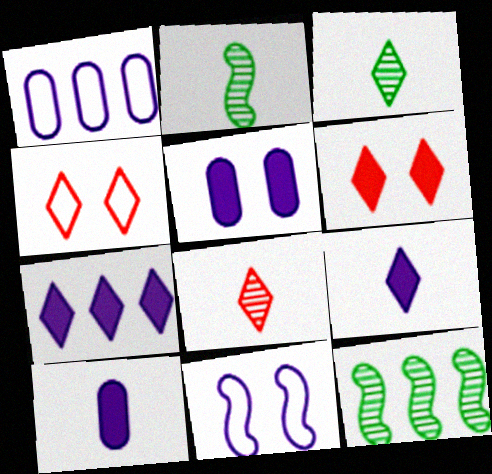[[1, 2, 6], 
[3, 4, 7], 
[4, 10, 12]]